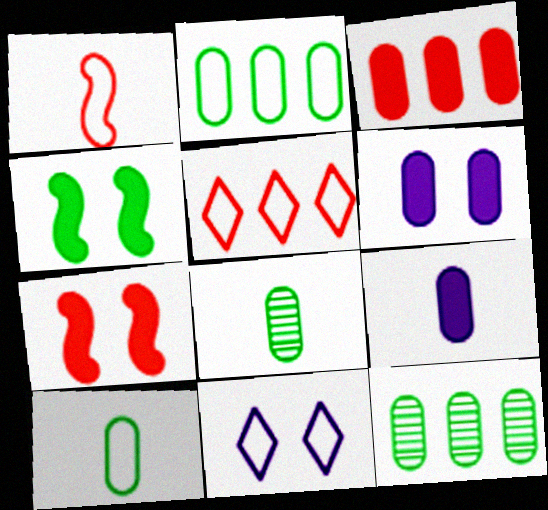[[1, 2, 11]]